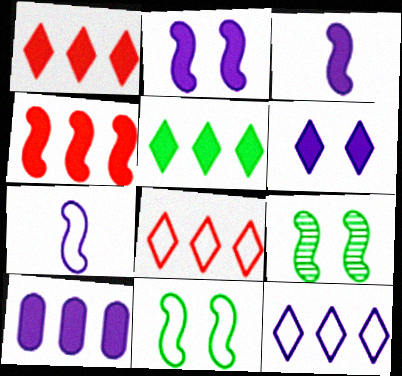[[3, 6, 10], 
[4, 5, 10], 
[4, 7, 9]]